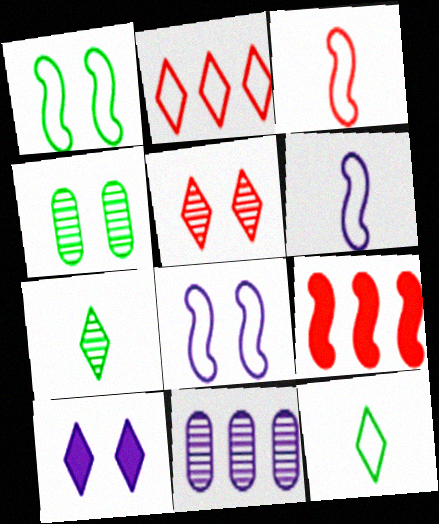[[2, 7, 10], 
[6, 10, 11]]